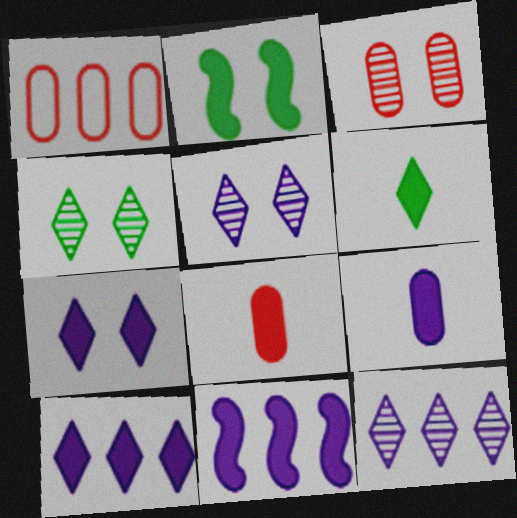[[1, 3, 8], 
[2, 8, 10], 
[7, 9, 11]]